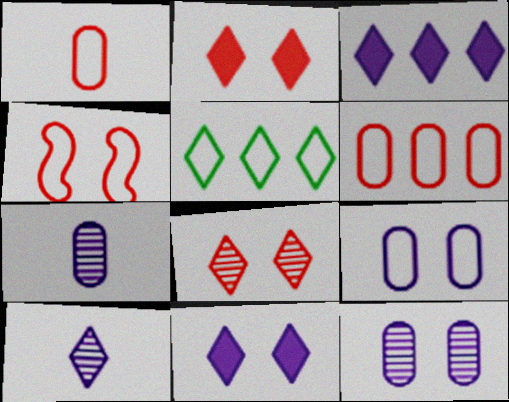[[2, 5, 10]]